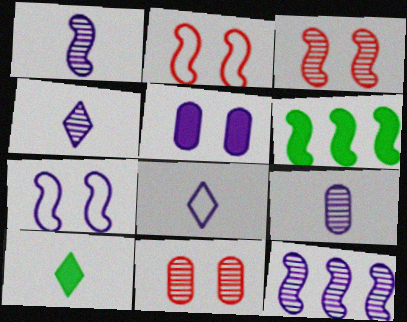[[1, 2, 6], 
[1, 4, 9], 
[5, 8, 12], 
[6, 8, 11]]